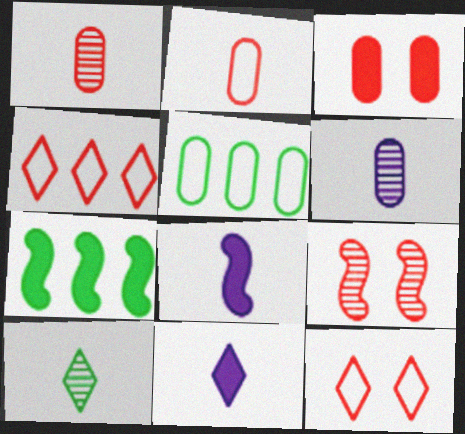[[2, 8, 10], 
[3, 5, 6], 
[3, 7, 11], 
[3, 9, 12], 
[5, 9, 11], 
[6, 7, 12]]